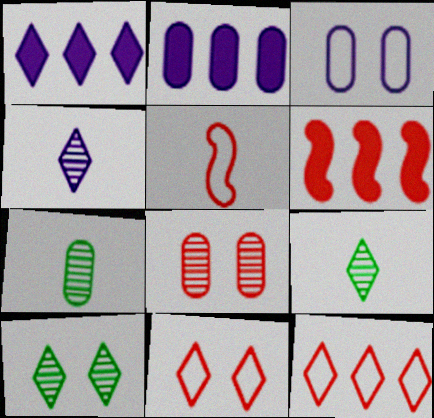[[1, 9, 11], 
[2, 5, 10], 
[3, 6, 9]]